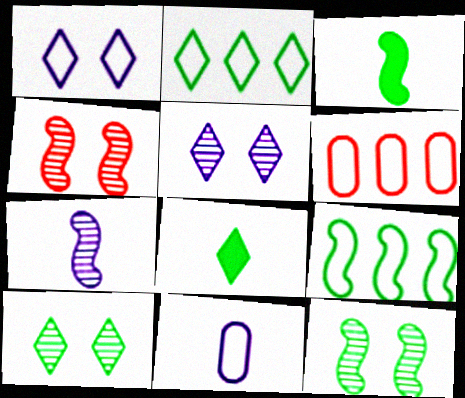[[2, 8, 10], 
[3, 5, 6], 
[3, 9, 12]]